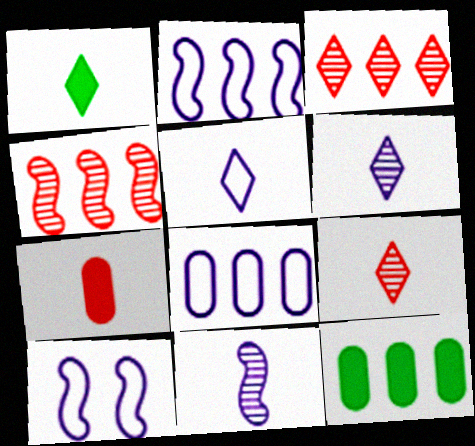[[1, 5, 9], 
[2, 3, 12], 
[5, 8, 10], 
[9, 10, 12]]